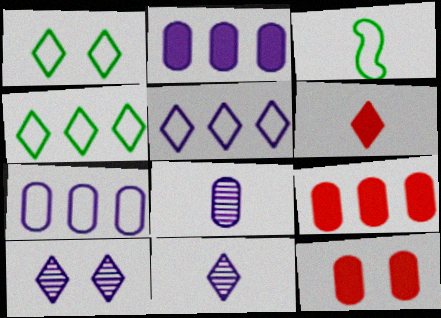[[3, 6, 8], 
[3, 9, 10], 
[4, 6, 10]]